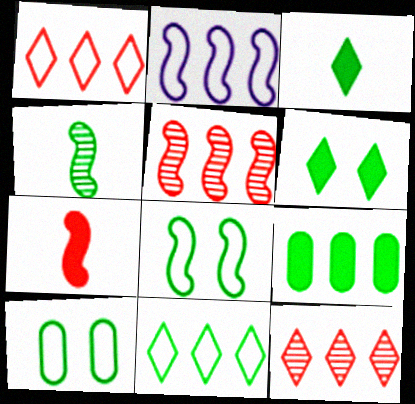[[2, 9, 12]]